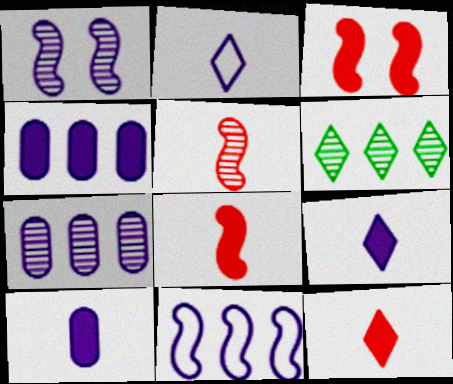[[1, 2, 4]]